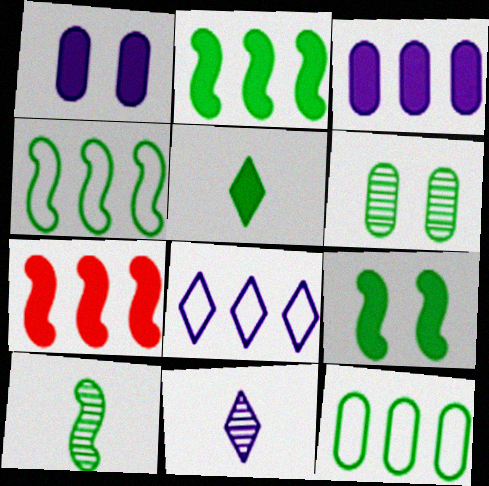[[1, 5, 7], 
[4, 5, 6], 
[4, 9, 10]]